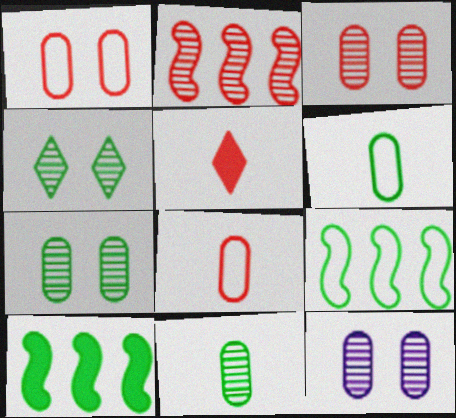[[1, 2, 5], 
[3, 7, 12], 
[4, 6, 10], 
[5, 9, 12]]